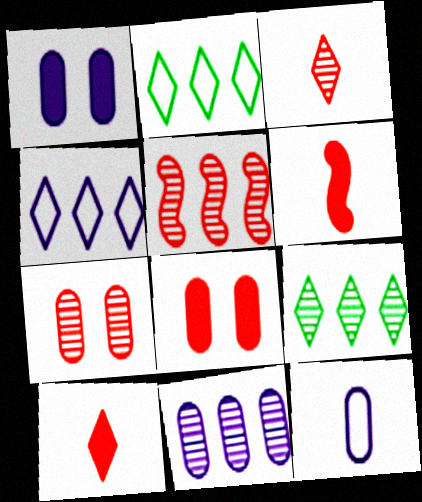[[1, 11, 12], 
[3, 5, 7], 
[5, 9, 11]]